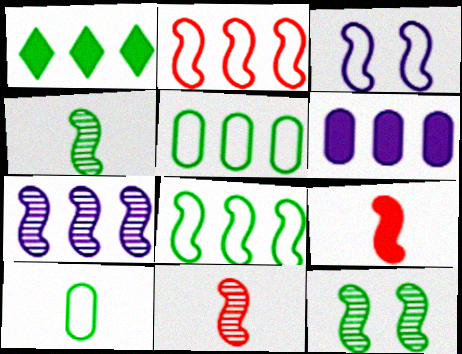[[1, 10, 12], 
[7, 11, 12]]